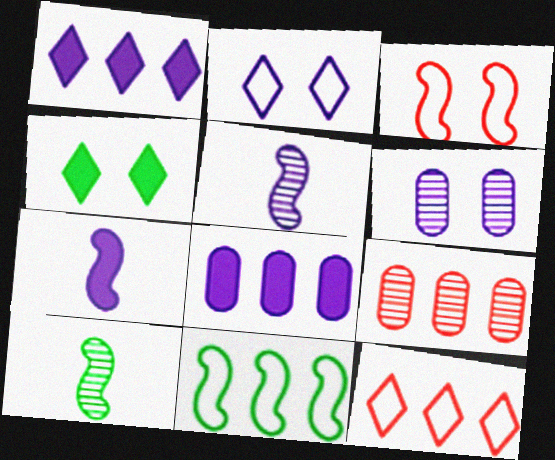[[1, 9, 11], 
[2, 5, 8], 
[3, 4, 6]]